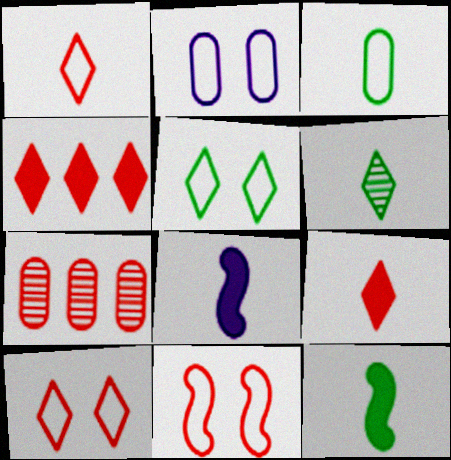[[2, 5, 11], 
[3, 6, 12], 
[5, 7, 8], 
[7, 9, 11]]